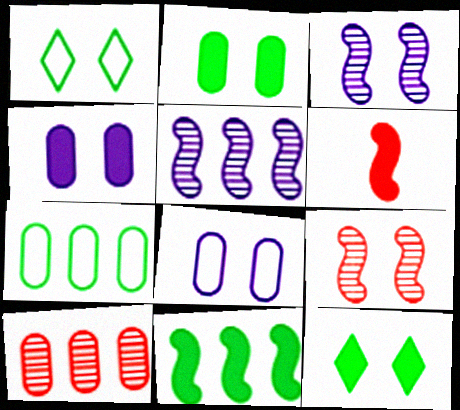[[1, 4, 9], 
[8, 9, 12]]